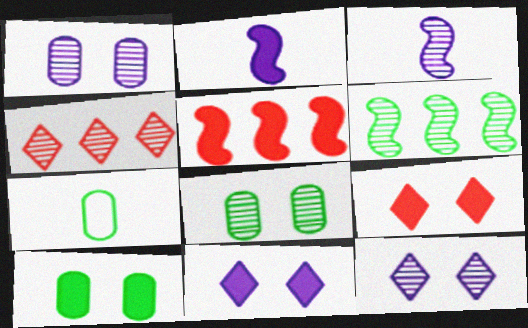[[3, 4, 8], 
[5, 7, 12]]